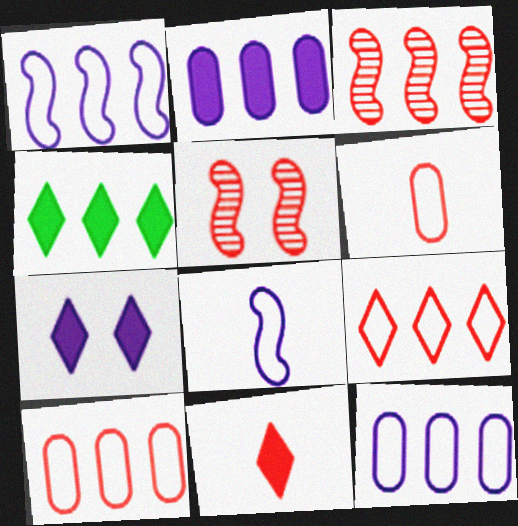[[3, 4, 12], 
[4, 7, 11], 
[5, 10, 11]]